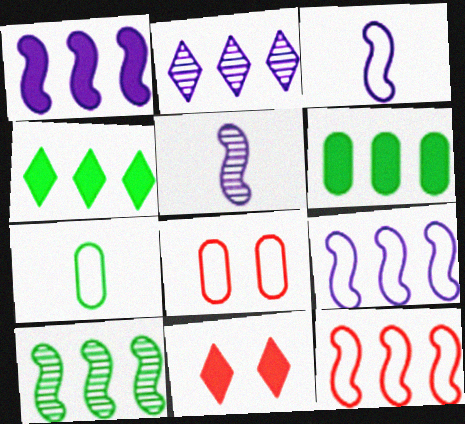[[1, 10, 12], 
[2, 6, 12], 
[4, 5, 8]]